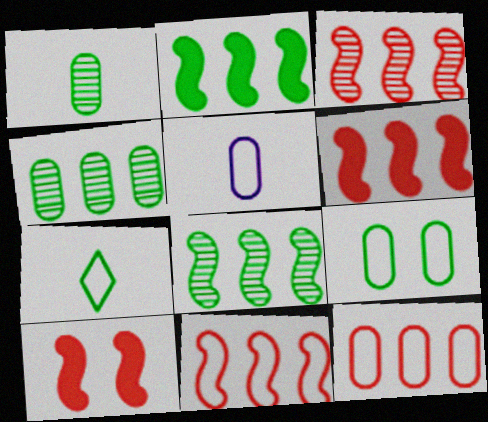[[3, 6, 11], 
[5, 9, 12]]